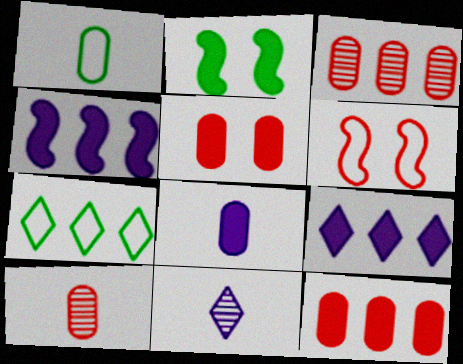[[1, 8, 10], 
[3, 4, 7]]